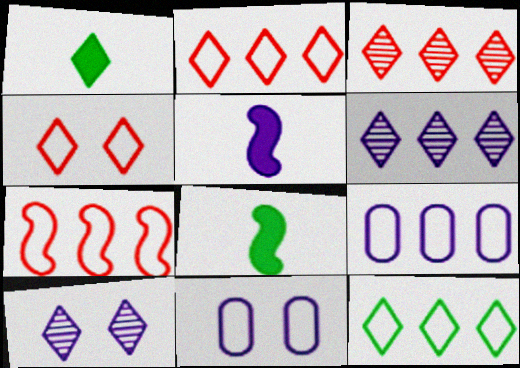[[1, 2, 10], 
[1, 4, 6], 
[3, 8, 11], 
[5, 6, 11], 
[5, 9, 10], 
[7, 9, 12]]